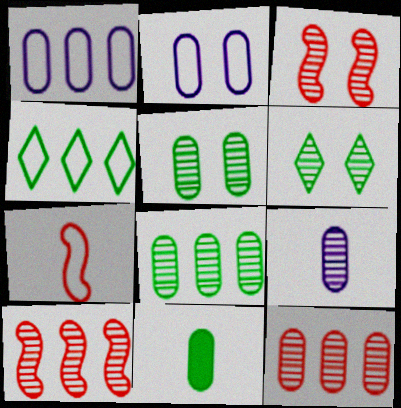[[2, 4, 7], 
[2, 11, 12], 
[5, 9, 12], 
[6, 9, 10]]